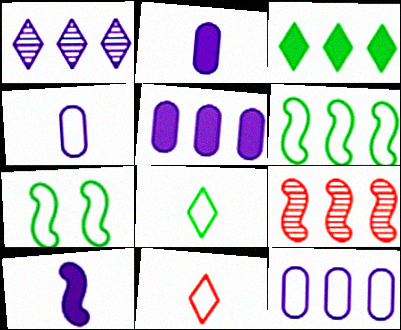[[3, 9, 12], 
[7, 9, 10], 
[7, 11, 12]]